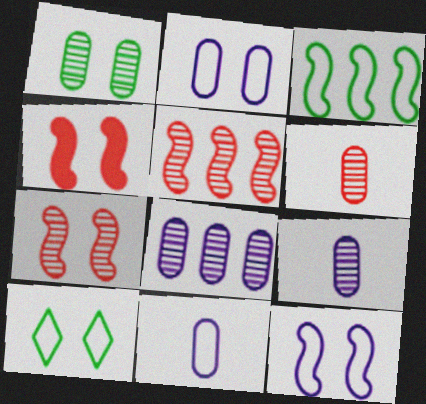[[1, 6, 8]]